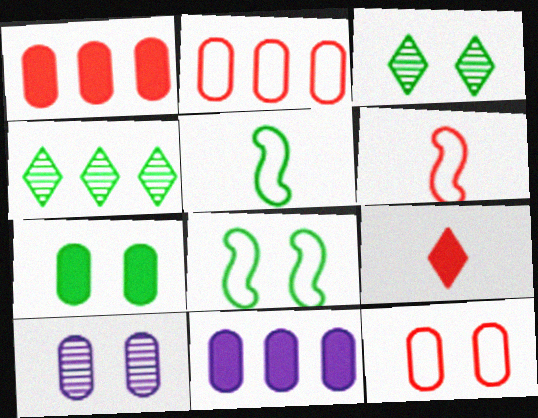[[3, 6, 11], 
[3, 7, 8], 
[4, 5, 7], 
[7, 10, 12]]